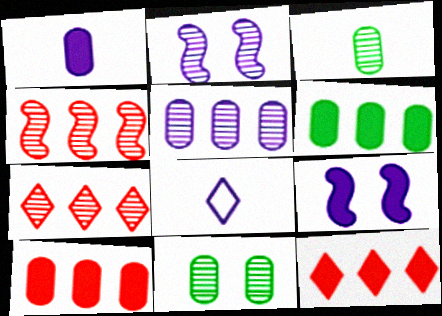[[2, 3, 7], 
[5, 8, 9]]